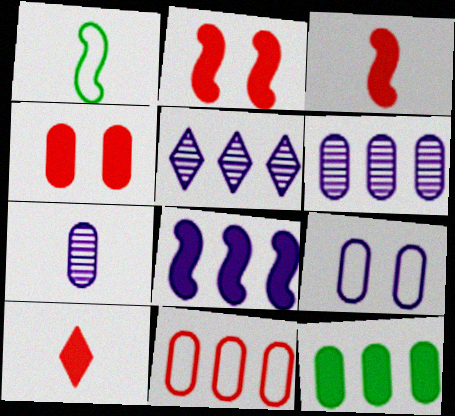[[1, 4, 5], 
[1, 7, 10], 
[6, 11, 12]]